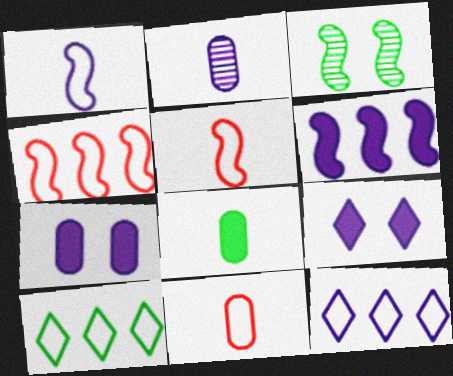[[2, 8, 11], 
[3, 5, 6], 
[3, 8, 10]]